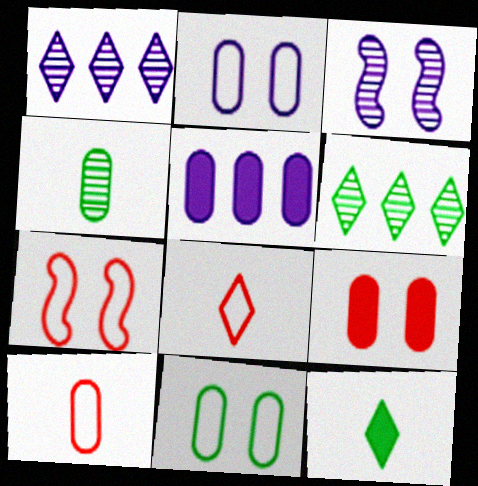[]